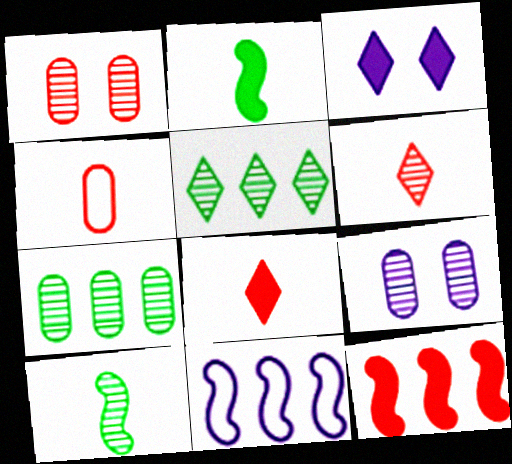[]